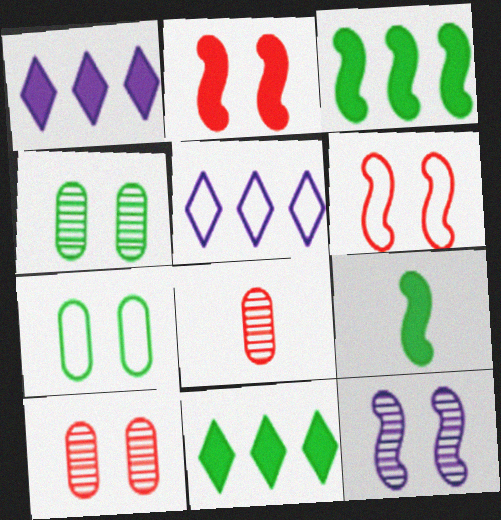[[5, 9, 10]]